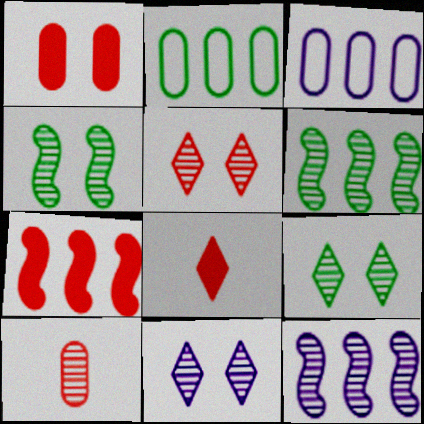[[1, 7, 8], 
[3, 4, 8], 
[5, 9, 11], 
[6, 10, 11], 
[9, 10, 12]]